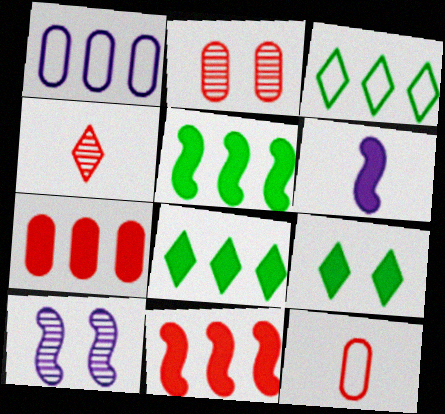[[2, 3, 6], 
[2, 7, 12], 
[6, 7, 9], 
[8, 10, 12]]